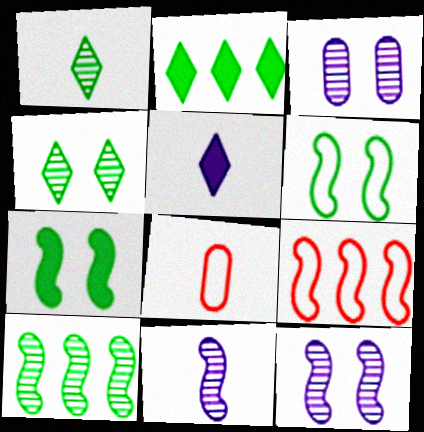[[2, 8, 12], 
[7, 9, 11]]